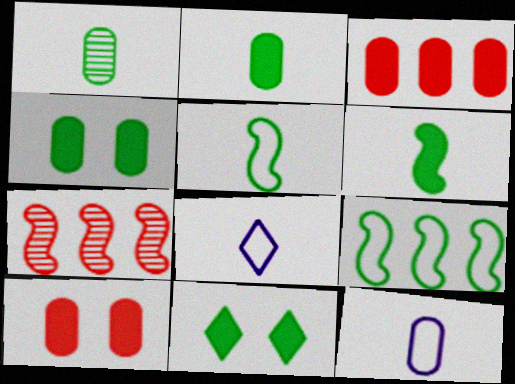[[1, 9, 11], 
[4, 7, 8], 
[7, 11, 12]]